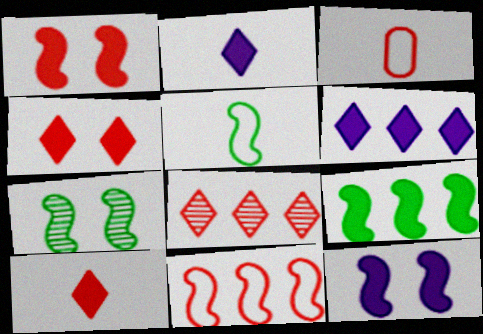[[1, 3, 8], 
[3, 6, 7], 
[5, 7, 9]]